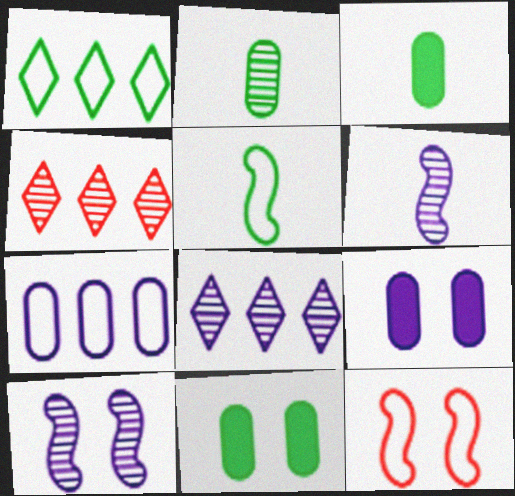[[2, 4, 10], 
[3, 8, 12], 
[4, 5, 9]]